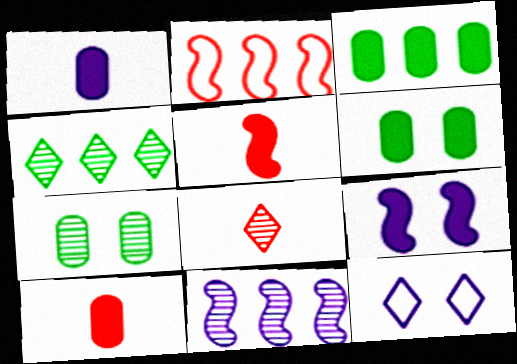[[1, 11, 12], 
[7, 8, 11]]